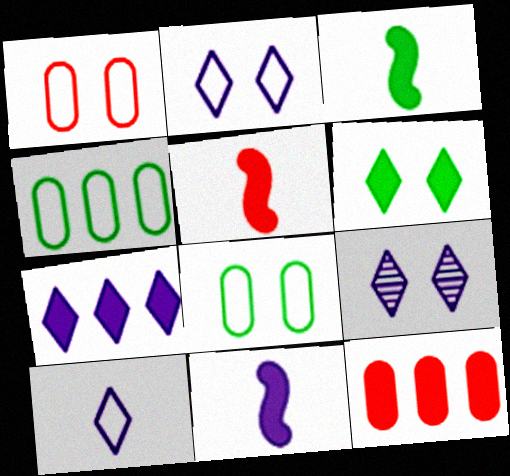[[3, 5, 11], 
[4, 5, 9], 
[6, 11, 12], 
[7, 9, 10]]